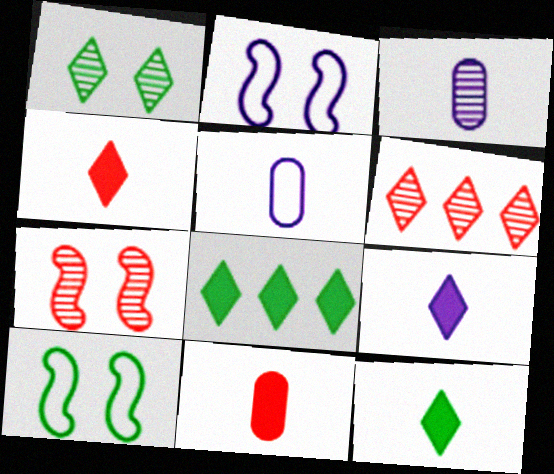[[4, 9, 12], 
[5, 7, 8]]